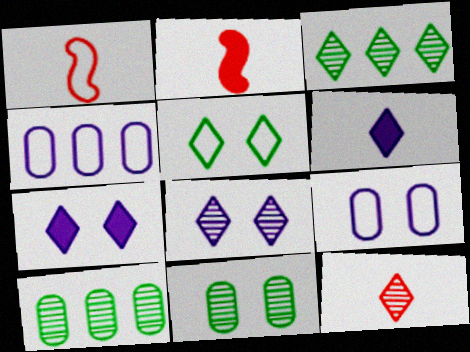[[1, 4, 5], 
[1, 7, 10], 
[2, 3, 9], 
[3, 8, 12]]